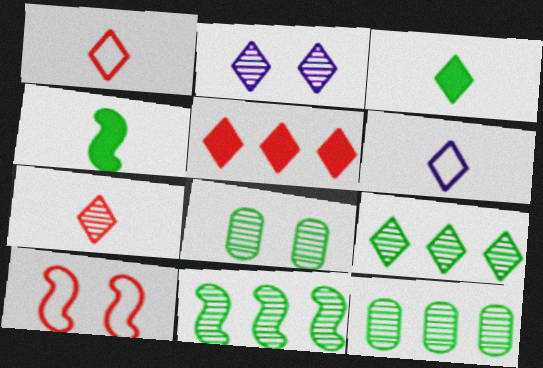[[2, 7, 9], 
[3, 6, 7], 
[9, 11, 12]]